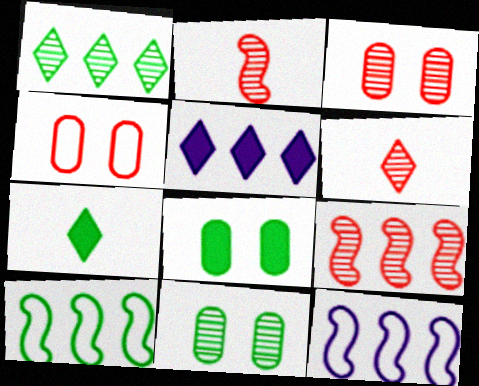[[3, 6, 9], 
[3, 7, 12], 
[6, 8, 12], 
[7, 10, 11]]